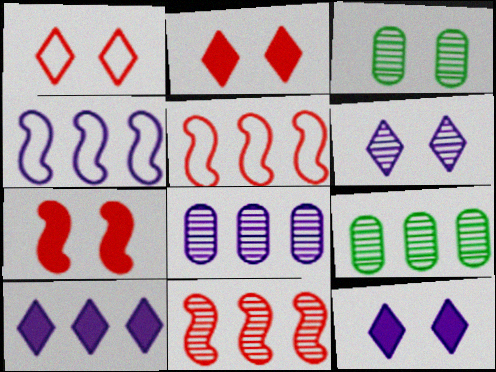[[4, 8, 10], 
[5, 9, 10]]